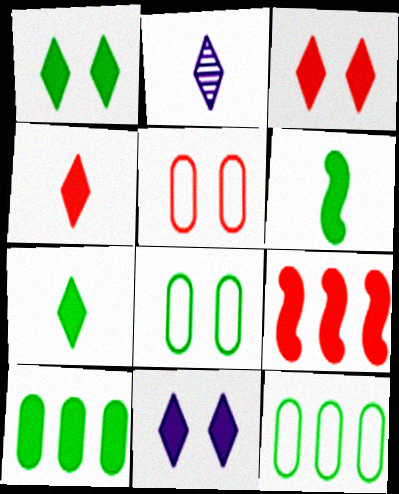[[1, 3, 11], 
[1, 6, 10], 
[2, 8, 9]]